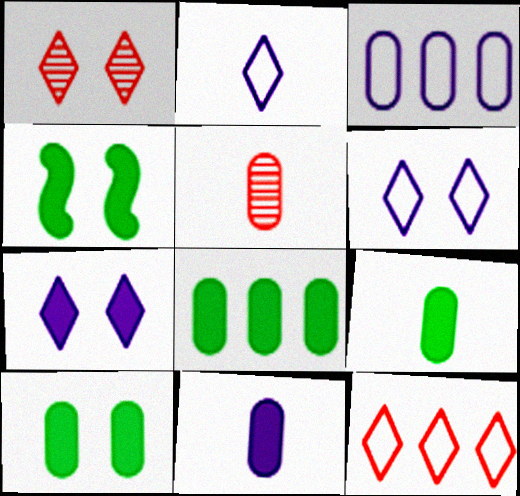[[3, 5, 10], 
[8, 9, 10]]